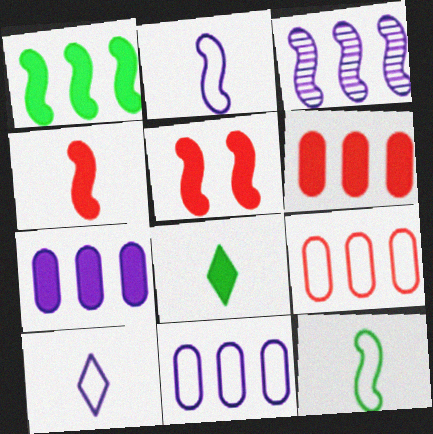[[3, 5, 12], 
[5, 7, 8]]